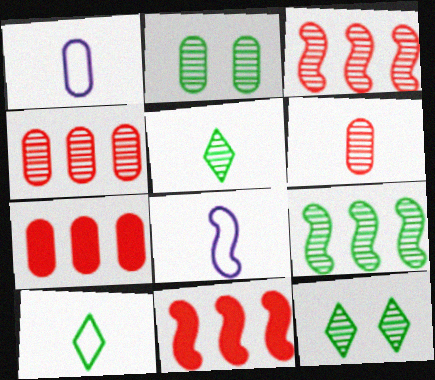[[1, 2, 7], 
[1, 11, 12], 
[2, 5, 9], 
[7, 8, 12]]